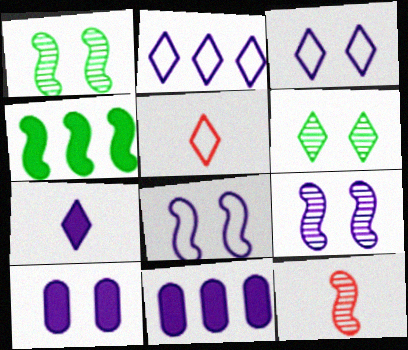[[1, 5, 11], 
[3, 9, 10], 
[4, 8, 12]]